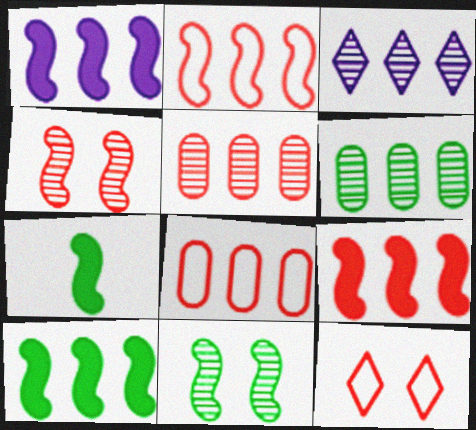[[1, 9, 10], 
[3, 8, 10]]